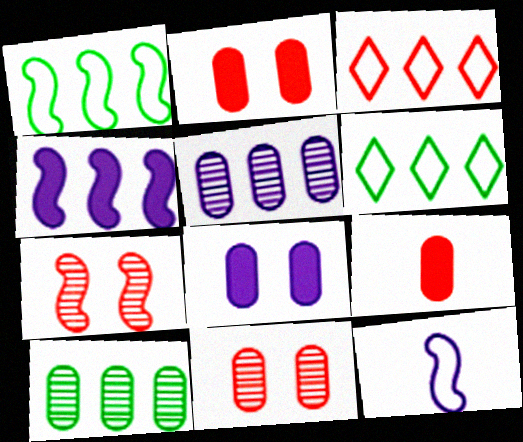[[3, 4, 10], 
[3, 7, 9]]